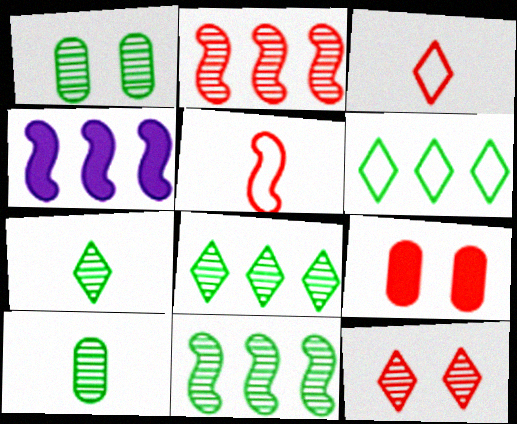[[1, 3, 4], 
[1, 7, 11], 
[2, 3, 9]]